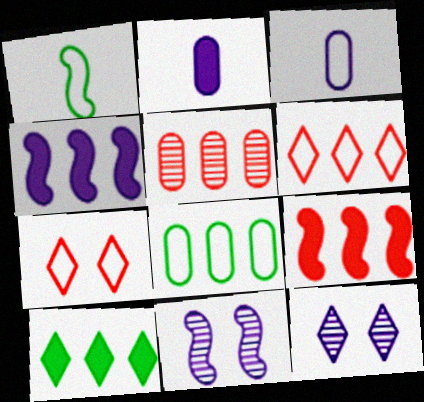[[1, 9, 11], 
[3, 4, 12], 
[5, 6, 9]]